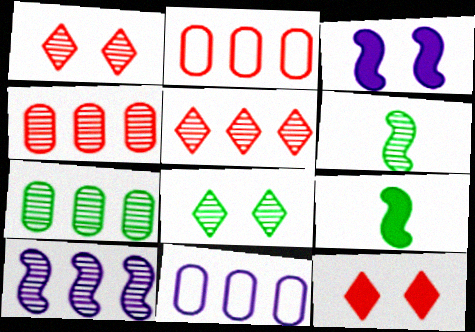[[1, 9, 11], 
[5, 7, 10], 
[6, 7, 8], 
[6, 11, 12]]